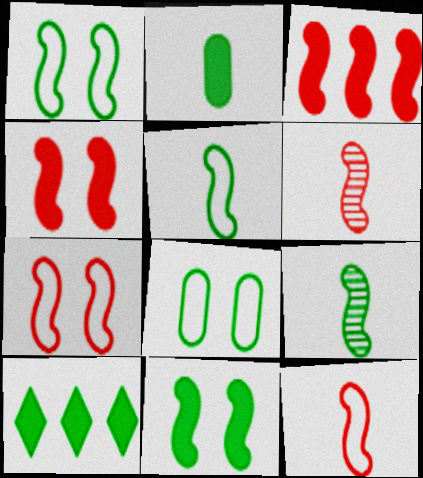[[2, 10, 11], 
[3, 6, 7], 
[8, 9, 10]]